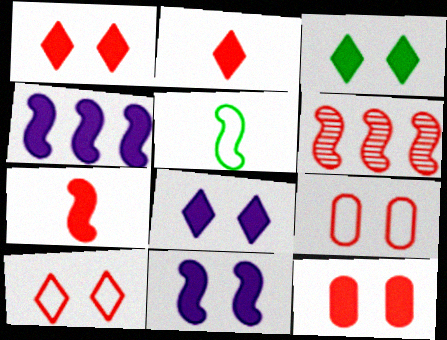[[1, 3, 8], 
[2, 6, 9], 
[3, 11, 12], 
[5, 6, 11]]